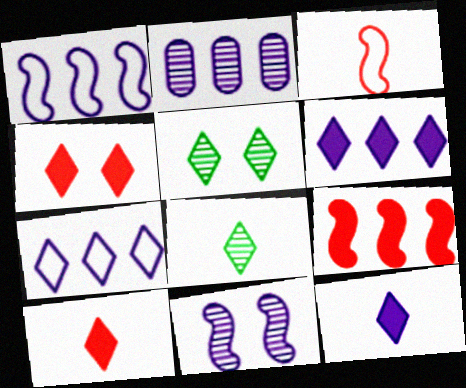[[1, 2, 6], 
[4, 7, 8], 
[5, 7, 10]]